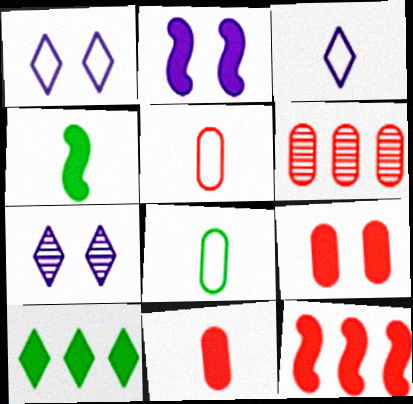[[1, 4, 6], 
[2, 4, 12], 
[2, 10, 11], 
[5, 6, 9], 
[7, 8, 12]]